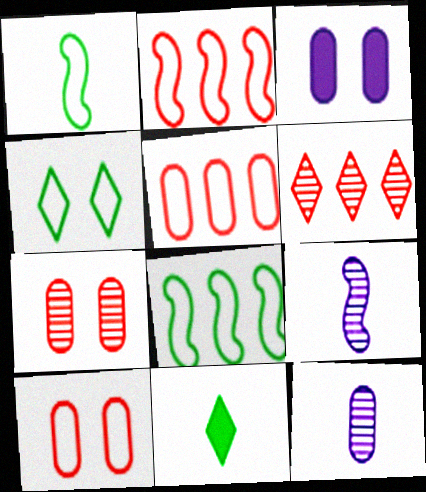[[1, 3, 6]]